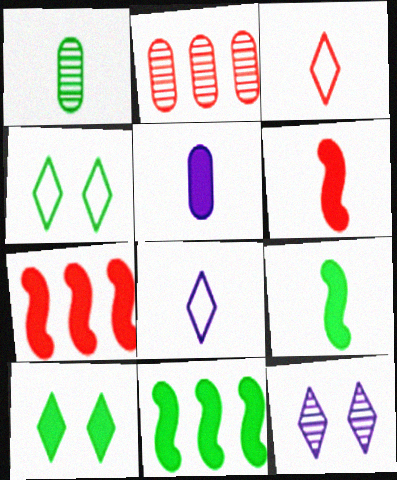[[1, 4, 11], 
[1, 6, 8], 
[5, 7, 10]]